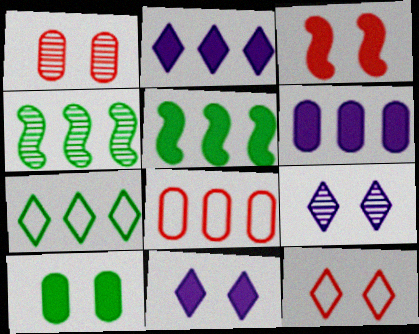[[1, 3, 12], 
[2, 4, 8], 
[3, 10, 11]]